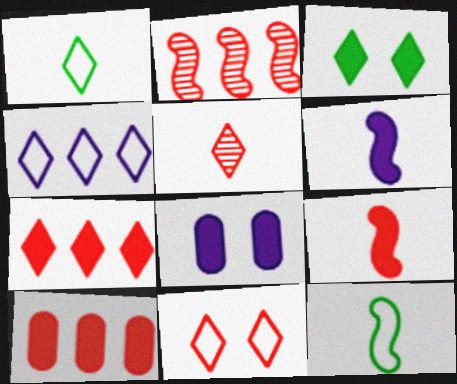[[1, 2, 8], 
[1, 4, 11], 
[3, 4, 5], 
[3, 6, 10], 
[5, 7, 11]]